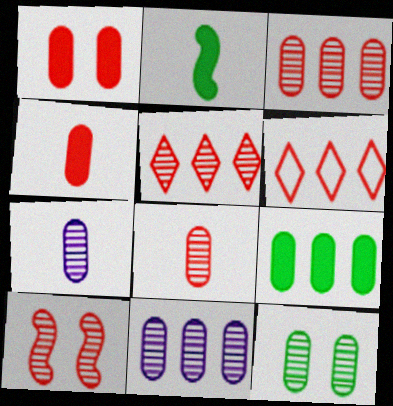[[3, 7, 12], 
[4, 6, 10], 
[5, 8, 10], 
[8, 11, 12]]